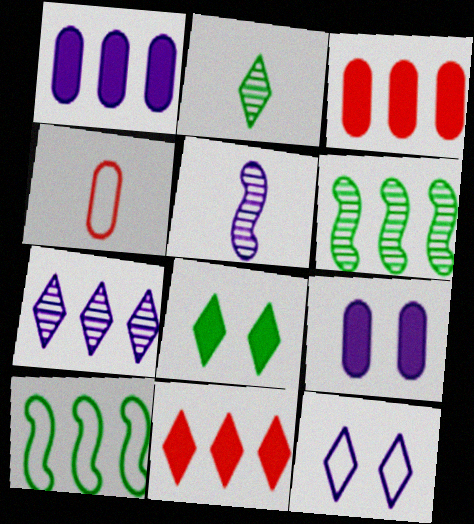[[1, 5, 12], 
[2, 11, 12], 
[3, 7, 10], 
[4, 10, 12]]